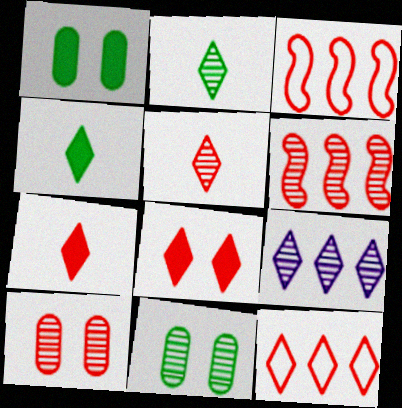[[3, 7, 10], 
[5, 6, 10], 
[5, 8, 12]]